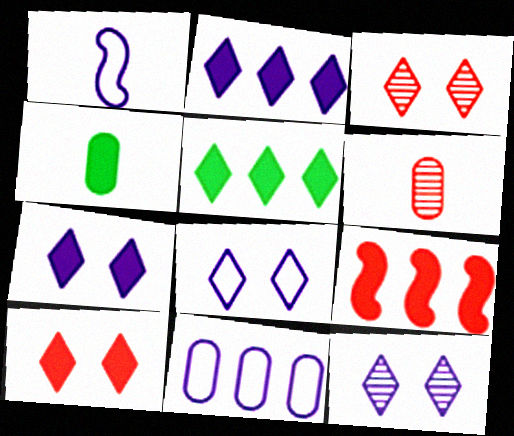[[1, 8, 11], 
[4, 7, 9], 
[7, 8, 12]]